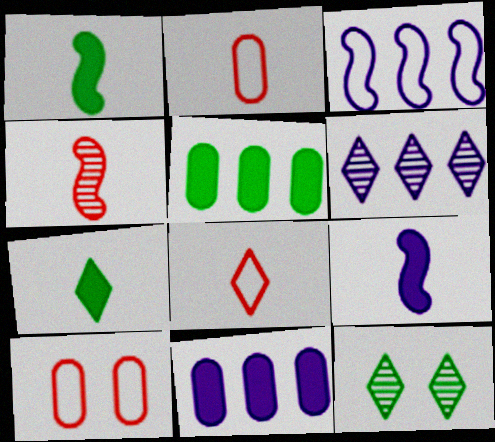[[1, 6, 10], 
[3, 6, 11]]